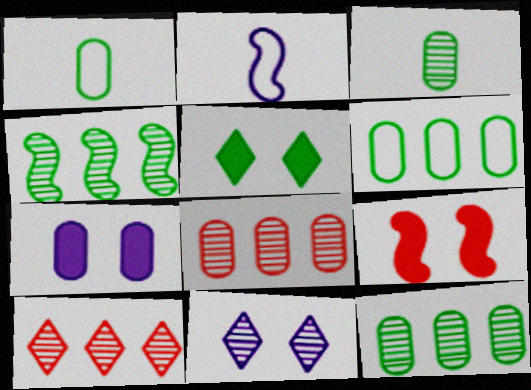[[1, 4, 5], 
[1, 7, 8], 
[2, 4, 9], 
[2, 5, 8], 
[5, 7, 9]]